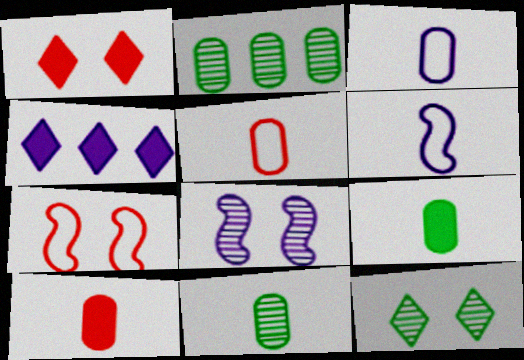[[1, 2, 6], 
[3, 4, 8], 
[3, 10, 11], 
[4, 7, 11]]